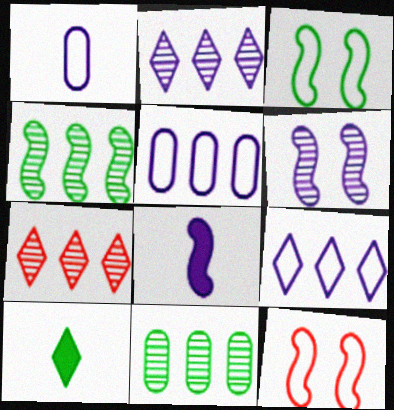[[3, 10, 11], 
[4, 8, 12]]